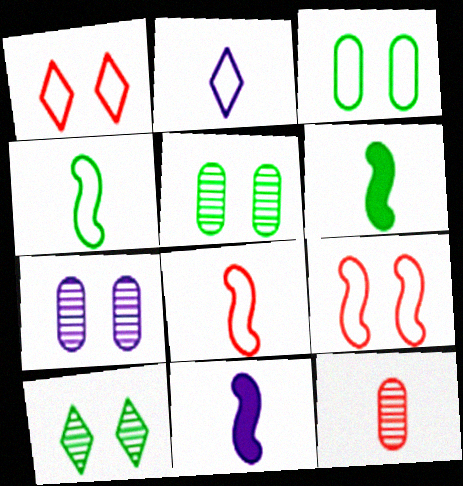[[2, 6, 12]]